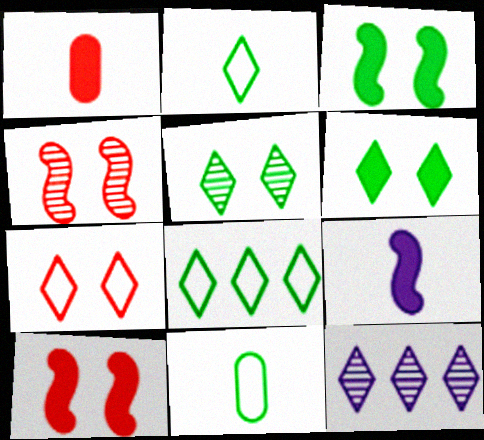[[10, 11, 12]]